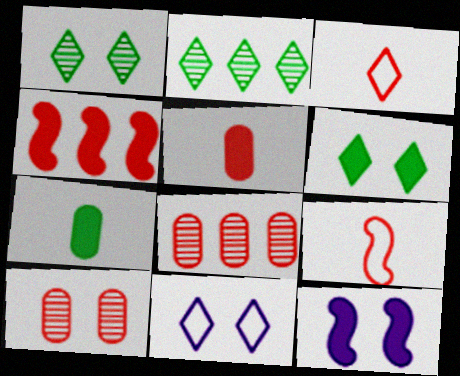[[3, 4, 10]]